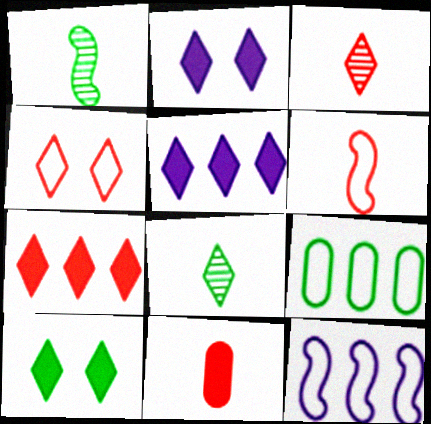[[1, 9, 10], 
[3, 4, 7], 
[3, 6, 11], 
[4, 5, 8]]